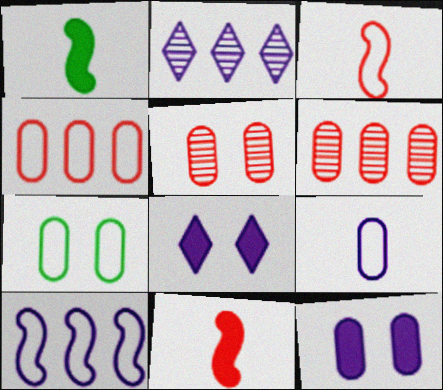[[2, 7, 11], 
[4, 7, 9], 
[5, 7, 12]]